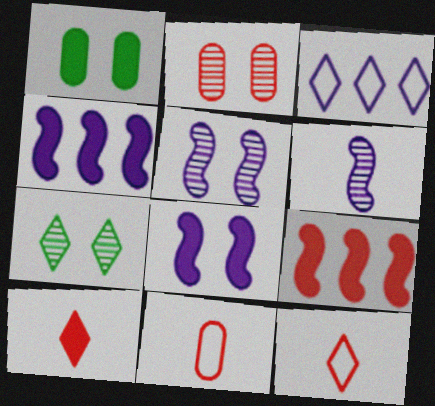[[1, 4, 10], 
[2, 5, 7], 
[2, 9, 12], 
[3, 7, 10], 
[4, 7, 11]]